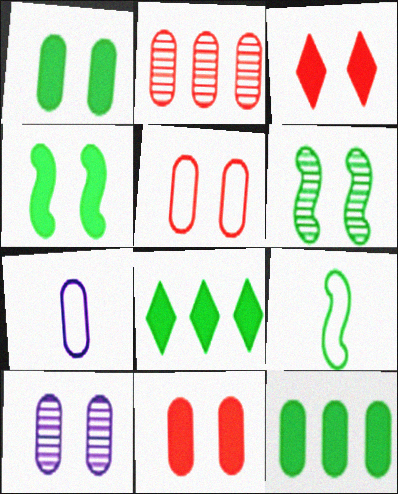[[1, 2, 7], 
[1, 5, 10]]